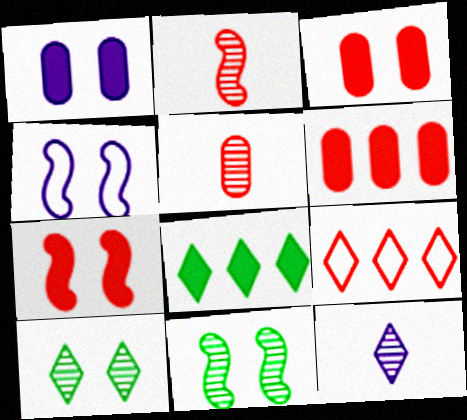[[2, 3, 9], 
[3, 4, 10], 
[4, 5, 8], 
[4, 7, 11], 
[5, 7, 9]]